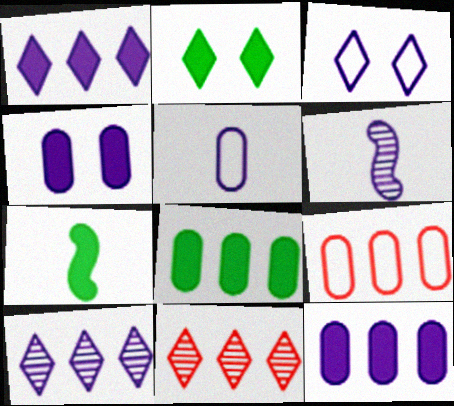[[2, 6, 9], 
[2, 7, 8], 
[3, 6, 12]]